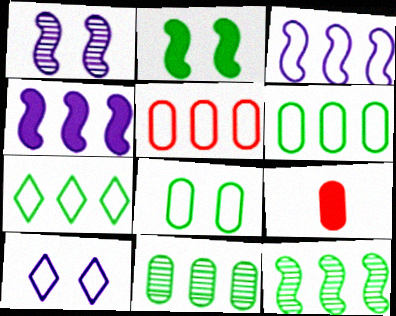[[1, 7, 9], 
[3, 5, 7], 
[9, 10, 12]]